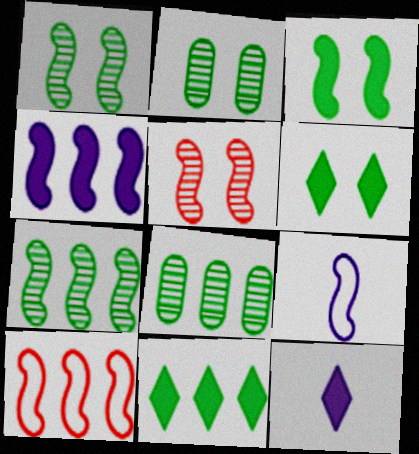[[2, 10, 12], 
[4, 7, 10]]